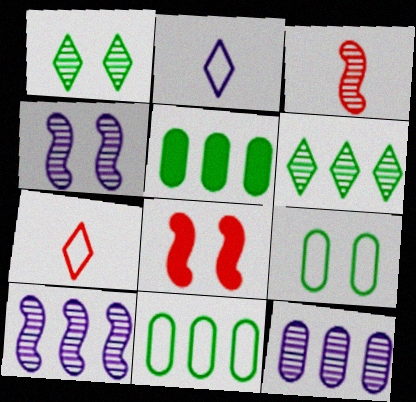[[1, 3, 12], 
[4, 5, 7]]